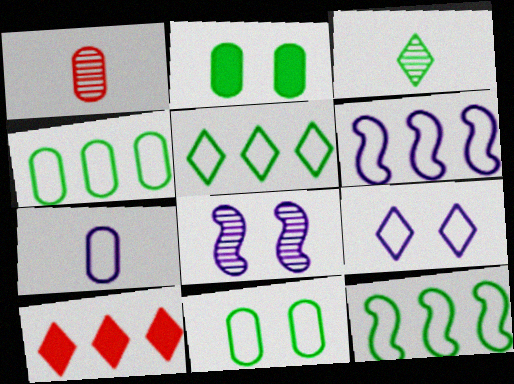[[2, 3, 12], 
[3, 9, 10], 
[4, 5, 12], 
[6, 7, 9]]